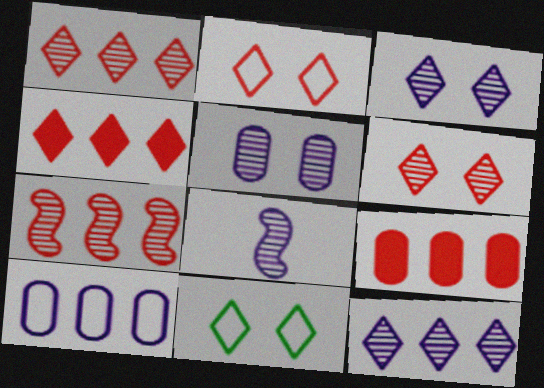[[5, 8, 12], 
[8, 9, 11]]